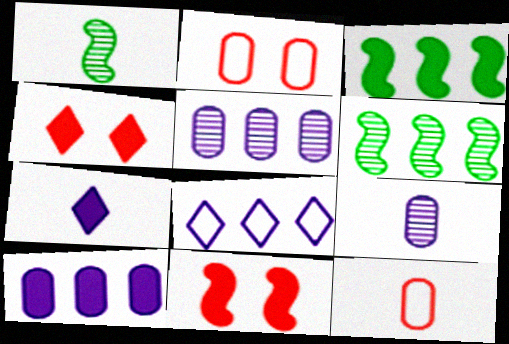[[1, 7, 12], 
[2, 6, 7]]